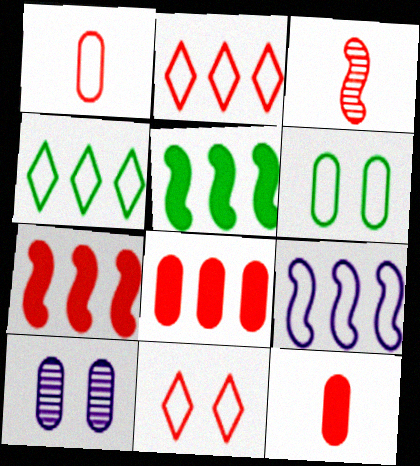[[3, 8, 11]]